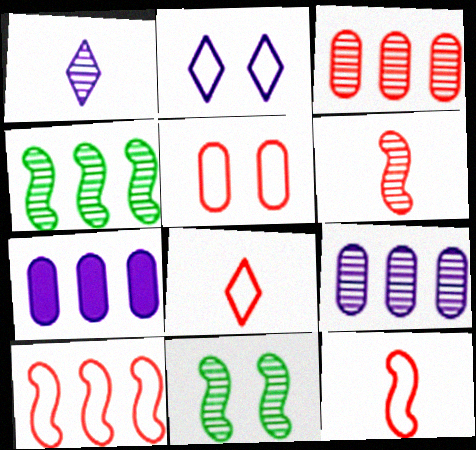[[1, 3, 11], 
[5, 8, 10], 
[7, 8, 11]]